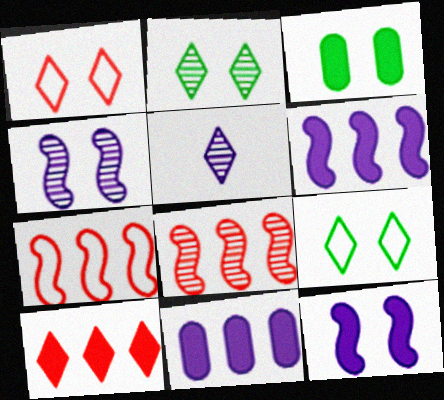[[1, 3, 4], 
[3, 5, 7], 
[5, 9, 10]]